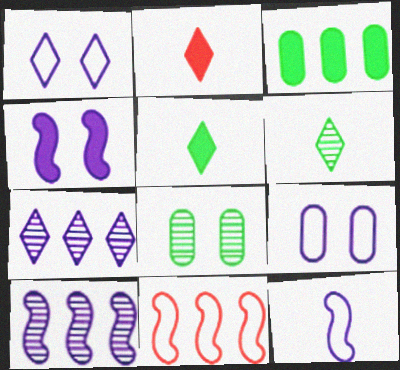[[2, 3, 4], 
[3, 7, 11], 
[4, 10, 12]]